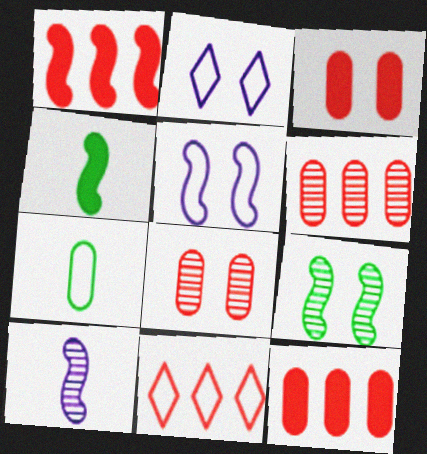[[1, 6, 11], 
[2, 3, 9], 
[2, 4, 6], 
[5, 7, 11]]